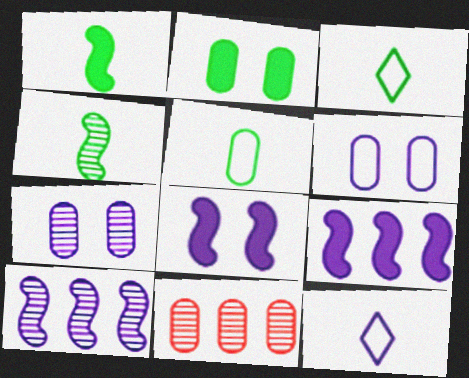[[3, 8, 11], 
[7, 9, 12]]